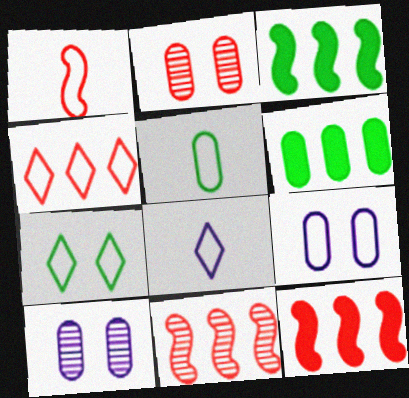[[1, 5, 8], 
[2, 3, 8], 
[4, 7, 8]]